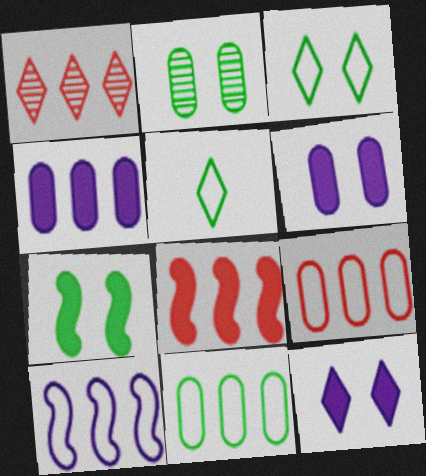[[1, 5, 12], 
[1, 8, 9], 
[2, 3, 7]]